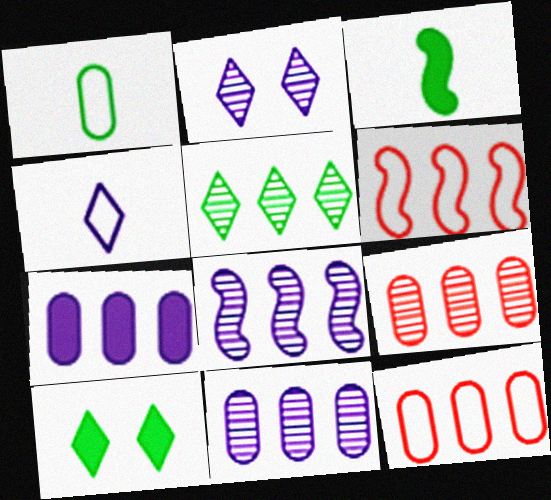[[2, 3, 12], 
[5, 6, 7], 
[5, 8, 9]]